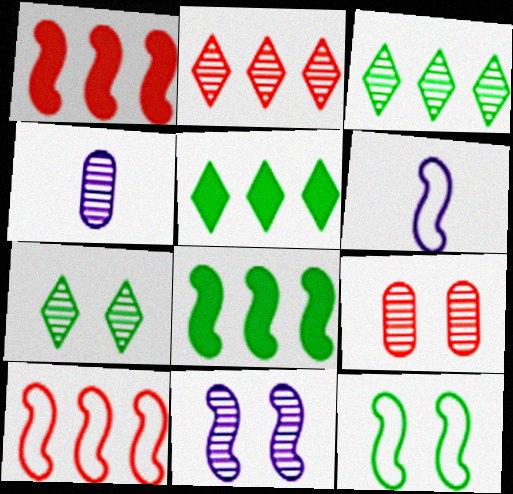[[5, 6, 9], 
[6, 10, 12], 
[7, 9, 11]]